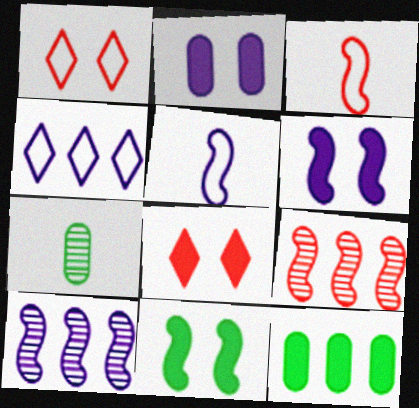[[2, 8, 11], 
[3, 10, 11], 
[4, 9, 12], 
[5, 6, 10], 
[5, 9, 11]]